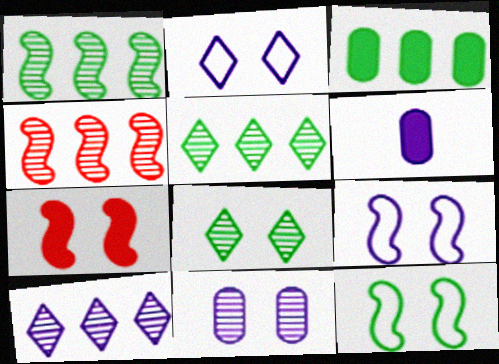[[6, 9, 10]]